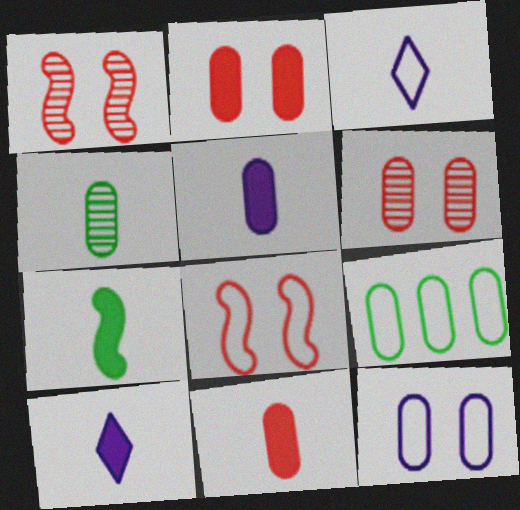[[1, 9, 10], 
[3, 8, 9], 
[5, 6, 9], 
[7, 10, 11]]